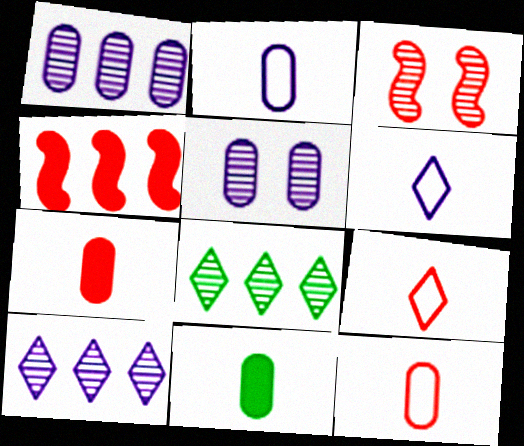[]